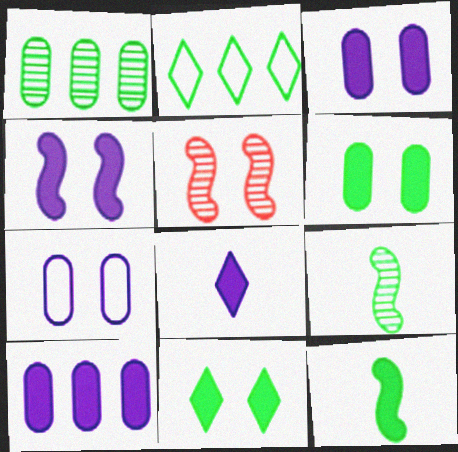[[2, 6, 9], 
[4, 8, 10], 
[5, 7, 11]]